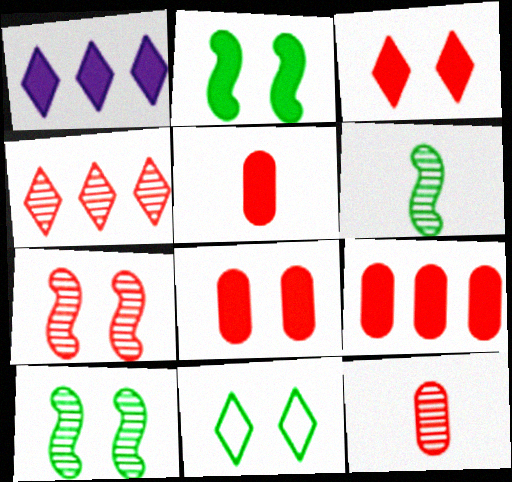[[1, 2, 5], 
[4, 7, 12], 
[5, 8, 9]]